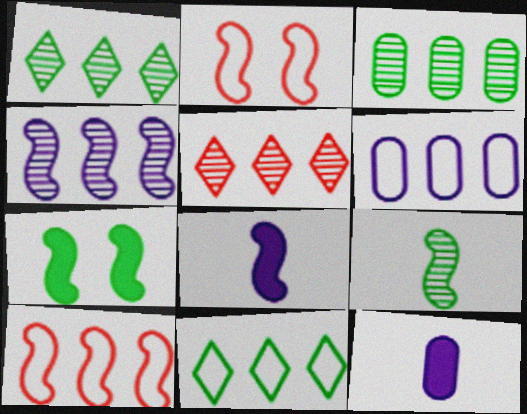[[1, 2, 12], 
[3, 4, 5], 
[6, 10, 11]]